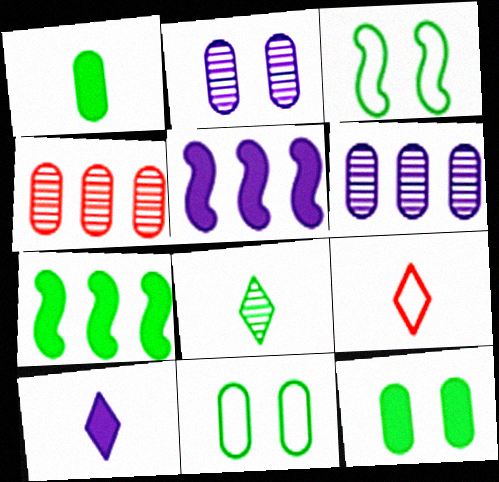[[2, 7, 9], 
[3, 4, 10], 
[7, 8, 11], 
[8, 9, 10]]